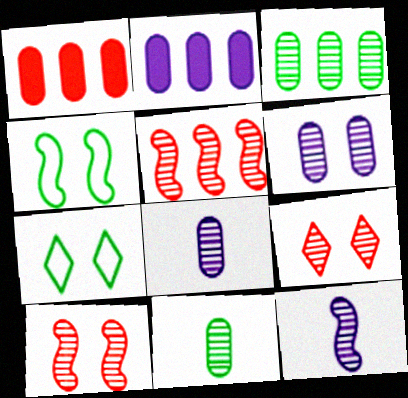[[1, 7, 12], 
[3, 9, 12]]